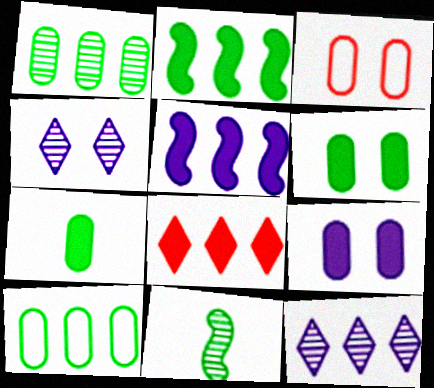[]